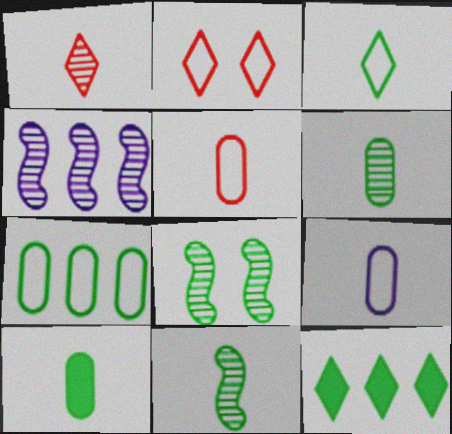[[2, 4, 10], 
[3, 10, 11]]